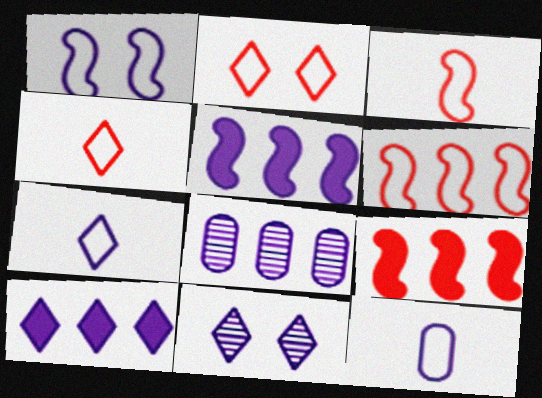[[5, 11, 12], 
[7, 10, 11]]